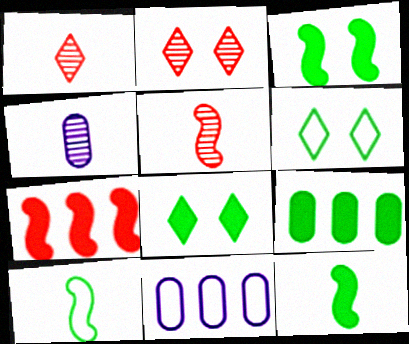[[1, 3, 11], 
[2, 11, 12], 
[4, 6, 7], 
[5, 8, 11], 
[8, 9, 12]]